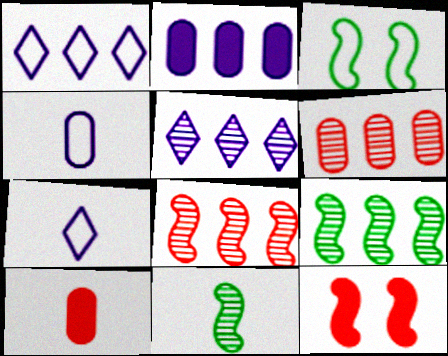[[3, 5, 10], 
[5, 6, 9], 
[7, 10, 11]]